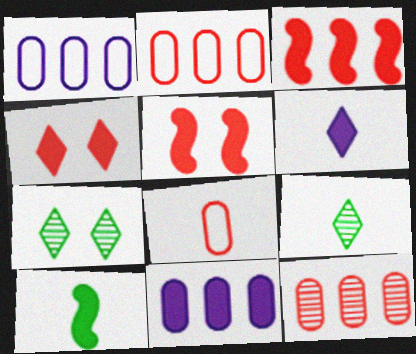[[1, 5, 9], 
[4, 10, 11]]